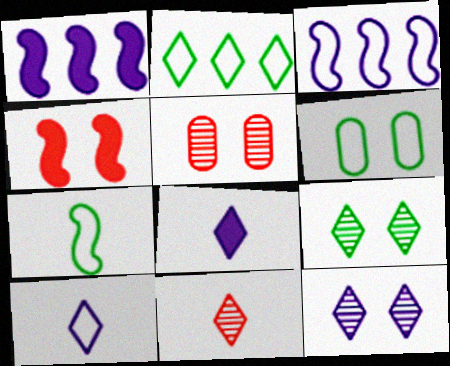[[1, 6, 11], 
[2, 6, 7], 
[4, 6, 12]]